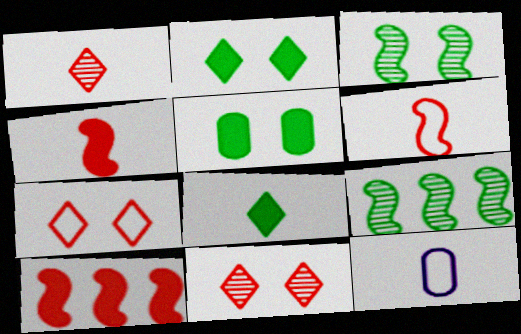[]